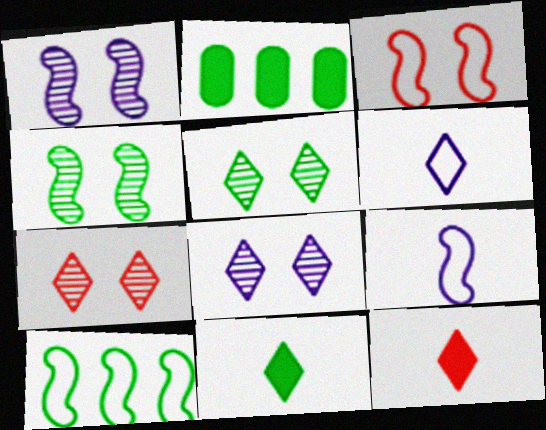[[2, 7, 9], 
[3, 9, 10], 
[5, 7, 8]]